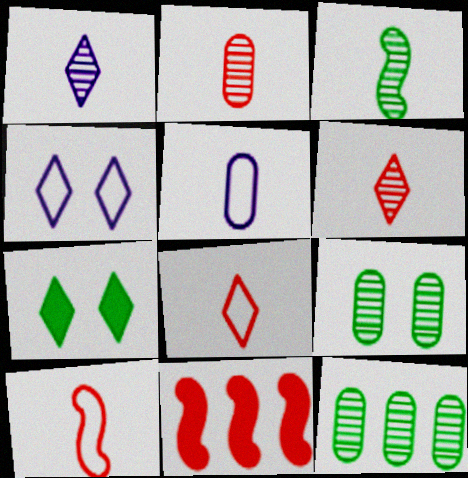[[1, 2, 3]]